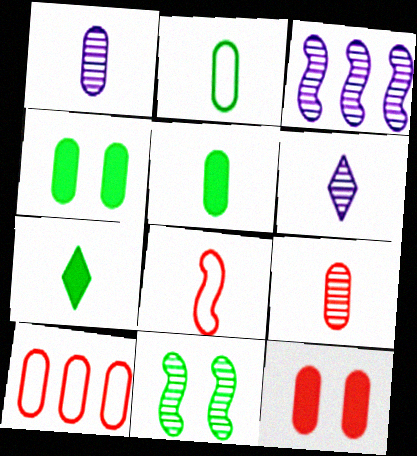[[1, 4, 10], 
[1, 7, 8], 
[5, 6, 8], 
[9, 10, 12]]